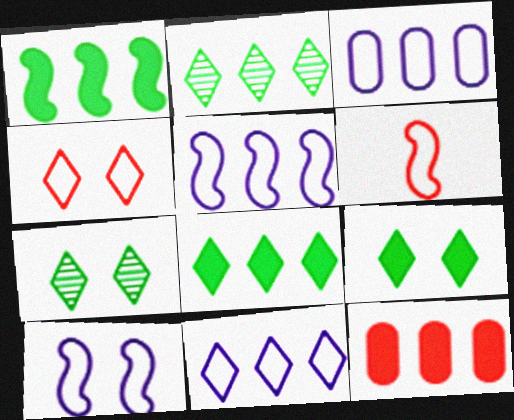[[2, 5, 12], 
[3, 5, 11]]